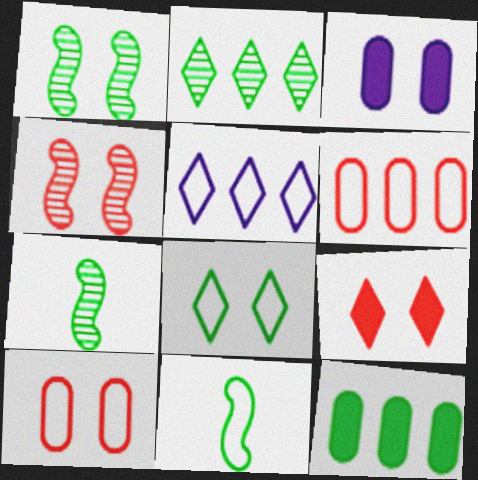[[3, 4, 8], 
[4, 9, 10], 
[5, 10, 11], 
[7, 8, 12]]